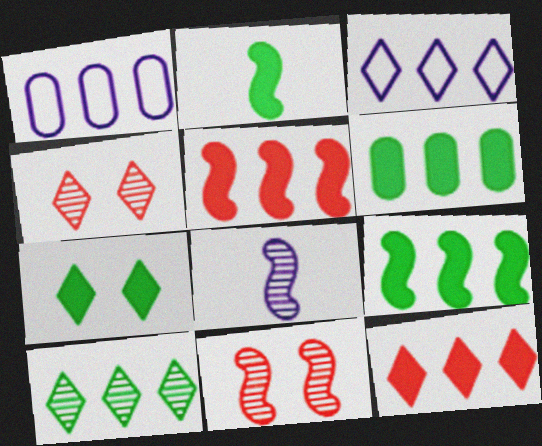[[1, 2, 4], 
[1, 5, 10], 
[2, 6, 7], 
[3, 10, 12]]